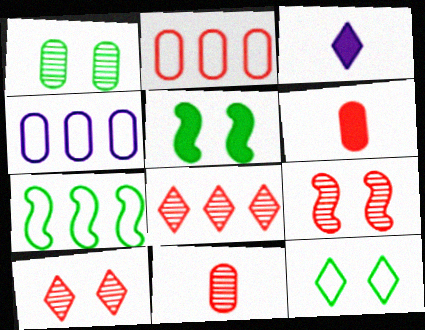[[1, 4, 6], 
[1, 5, 12], 
[3, 8, 12], 
[8, 9, 11]]